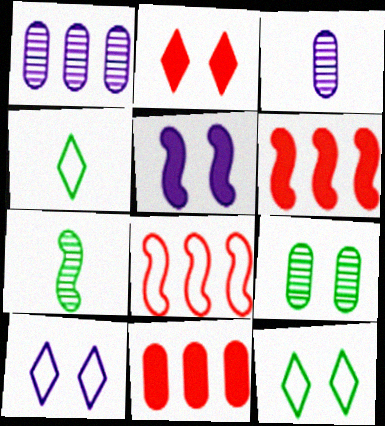[[3, 6, 12], 
[5, 7, 8], 
[7, 10, 11]]